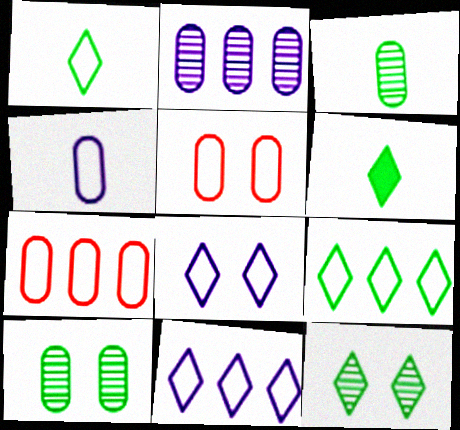[[6, 9, 12]]